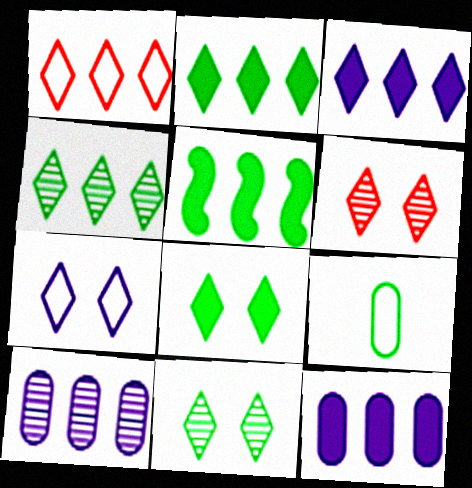[[1, 3, 4], 
[1, 5, 10], 
[5, 9, 11], 
[6, 7, 8]]